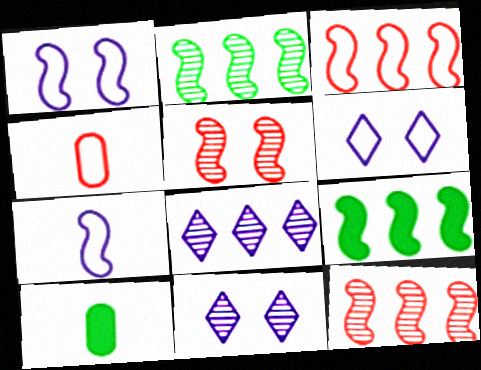[[3, 10, 11], 
[4, 9, 11], 
[5, 7, 9], 
[6, 10, 12]]